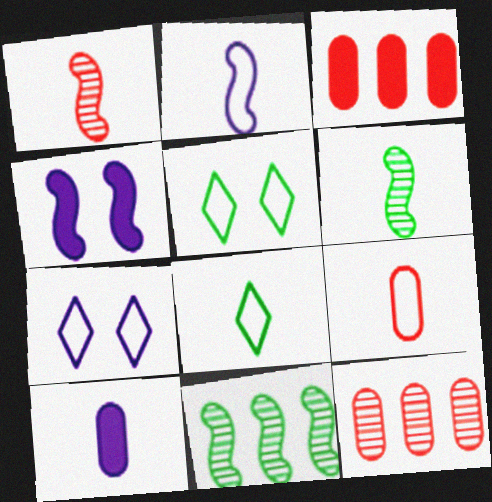[[1, 8, 10], 
[2, 8, 9], 
[3, 6, 7], 
[4, 8, 12]]